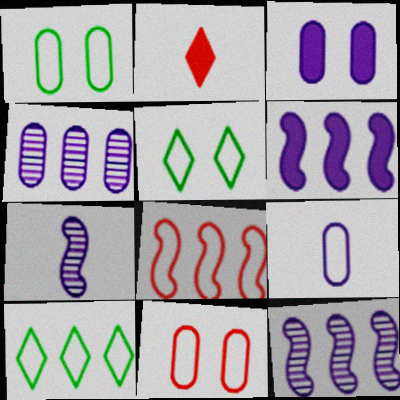[[1, 2, 12], 
[3, 4, 9], 
[5, 8, 9]]